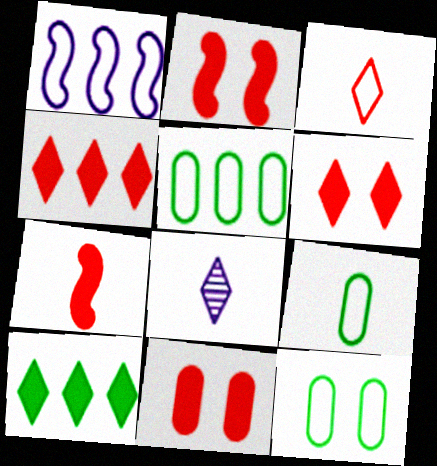[[1, 3, 12], 
[2, 5, 8], 
[2, 6, 11], 
[4, 7, 11], 
[5, 9, 12], 
[7, 8, 9]]